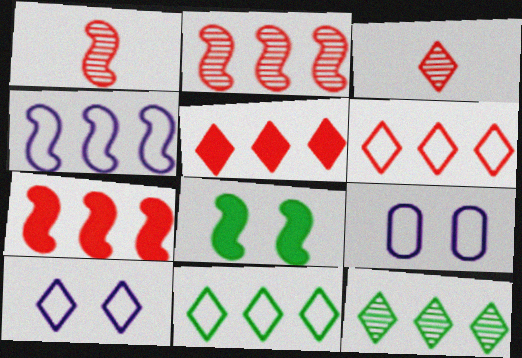[[1, 4, 8]]